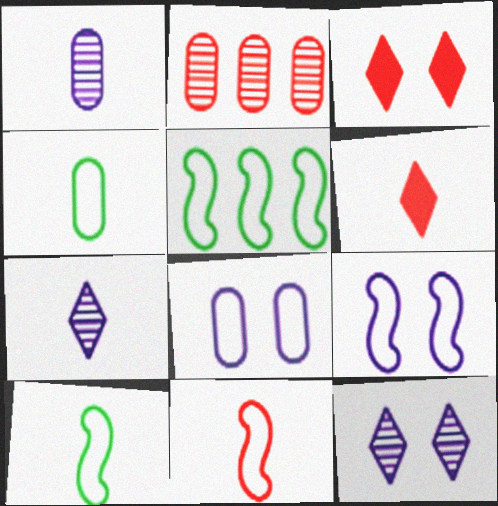[[1, 3, 5], 
[1, 6, 10], 
[2, 3, 11], 
[5, 9, 11]]